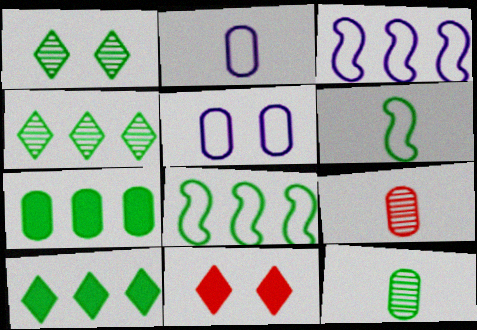[[1, 6, 7], 
[3, 11, 12], 
[4, 7, 8], 
[5, 7, 9]]